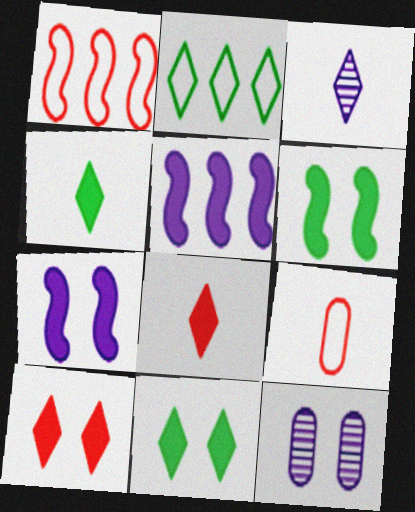[[1, 4, 12], 
[2, 3, 10]]